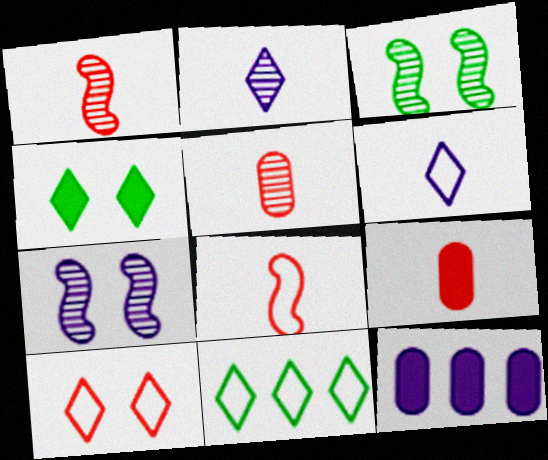[[6, 7, 12], 
[6, 10, 11], 
[7, 9, 11]]